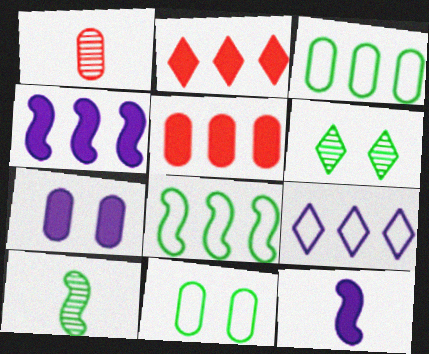[[1, 3, 7]]